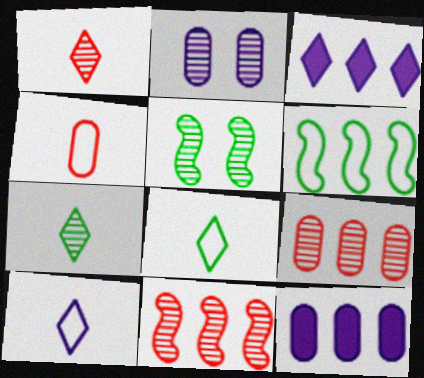[[2, 7, 11], 
[3, 4, 5], 
[3, 6, 9]]